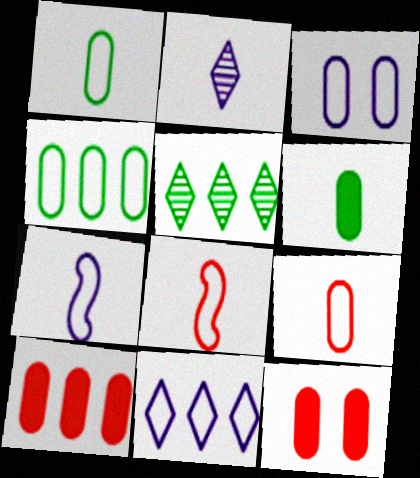[[2, 6, 8], 
[3, 4, 9], 
[3, 7, 11], 
[5, 7, 12]]